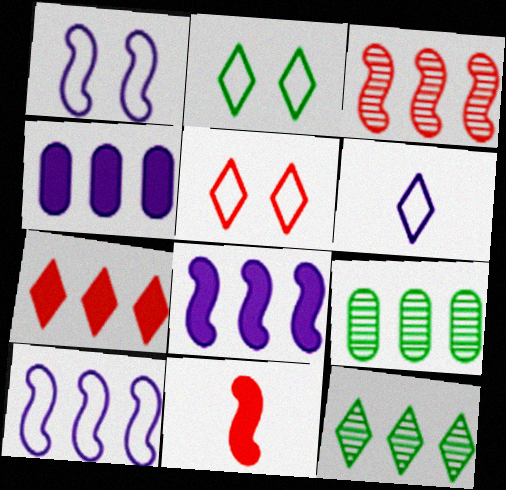[[7, 9, 10]]